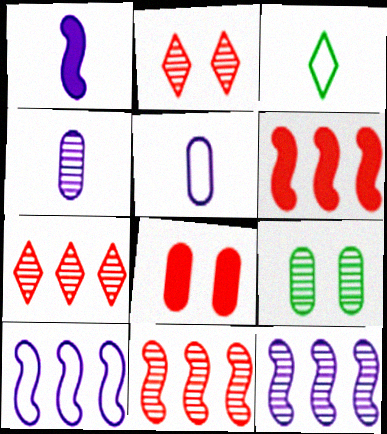[[3, 8, 12]]